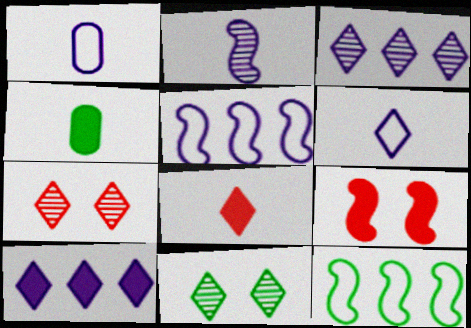[[2, 9, 12], 
[4, 5, 7], 
[4, 9, 10], 
[4, 11, 12]]